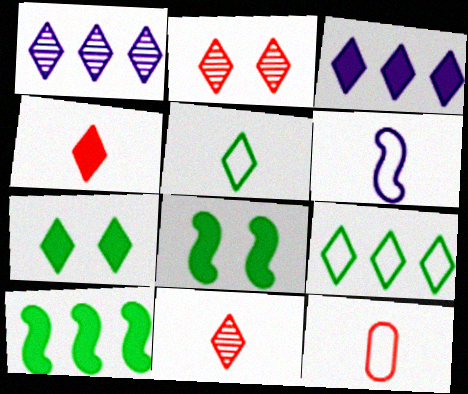[[1, 8, 12], 
[2, 3, 5], 
[3, 4, 7], 
[5, 6, 12]]